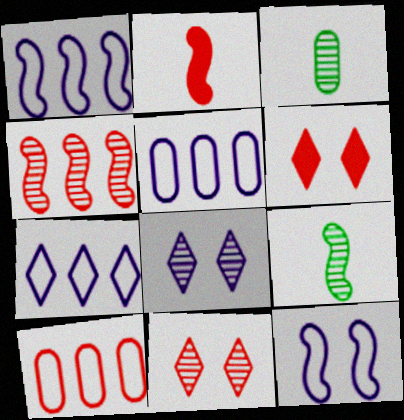[[1, 3, 6], 
[1, 5, 7], 
[2, 10, 11], 
[3, 4, 8], 
[5, 6, 9]]